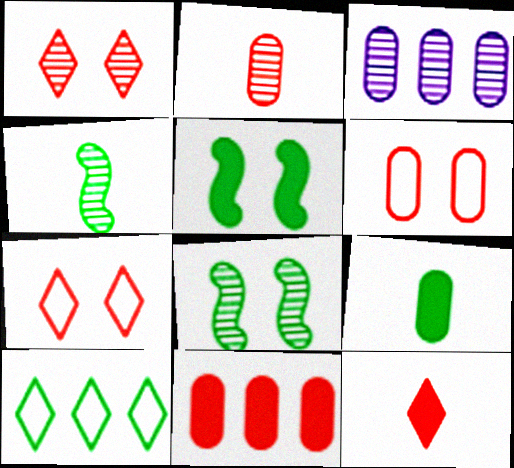[[1, 3, 4], 
[2, 6, 11], 
[3, 6, 9], 
[8, 9, 10]]